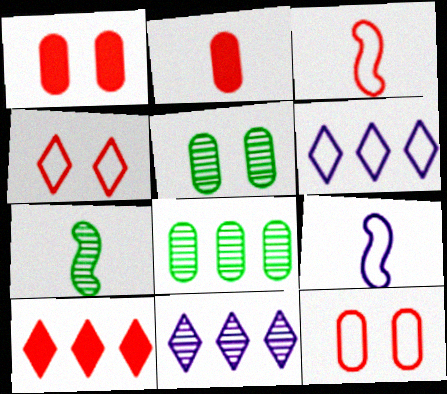[[1, 6, 7], 
[5, 9, 10]]